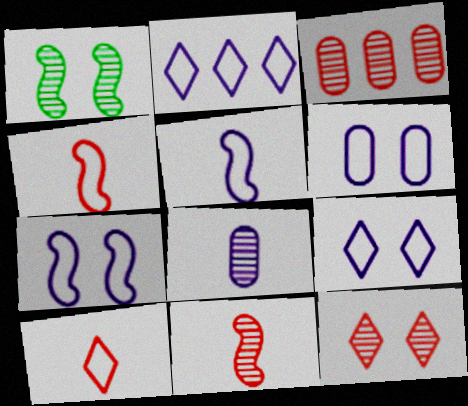[[2, 5, 6], 
[3, 11, 12], 
[6, 7, 9]]